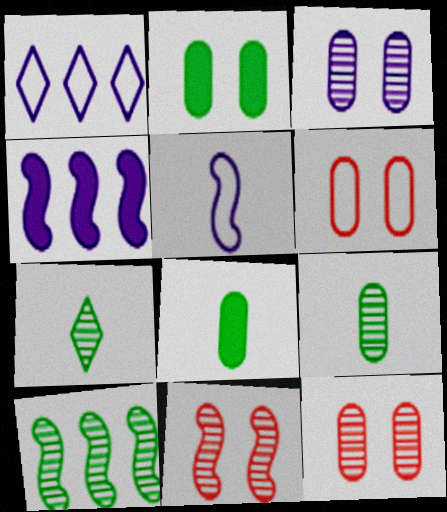[[1, 8, 11], 
[2, 3, 6], 
[4, 6, 7]]